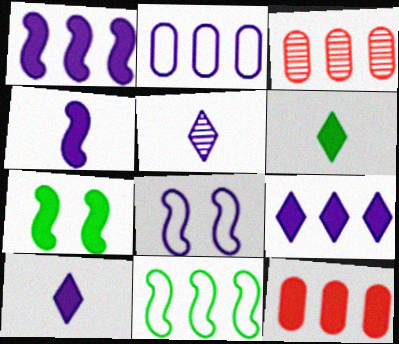[[3, 6, 8], 
[3, 9, 11], 
[7, 10, 12]]